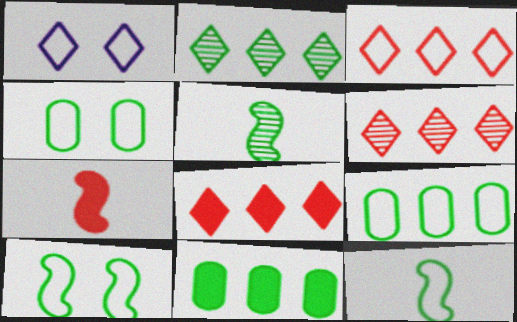[[3, 6, 8]]